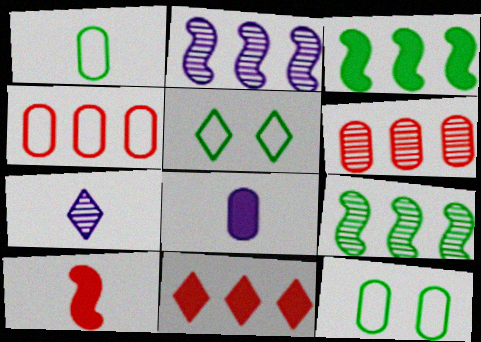[[1, 7, 10], 
[5, 7, 11], 
[6, 8, 12]]